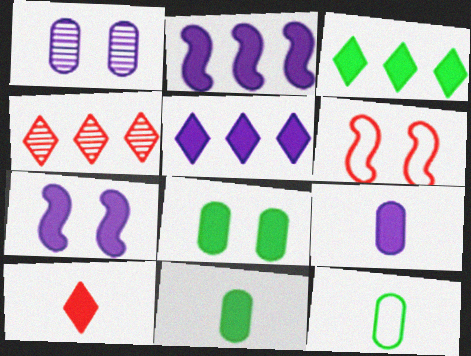[[2, 8, 10], 
[4, 7, 12], 
[5, 7, 9]]